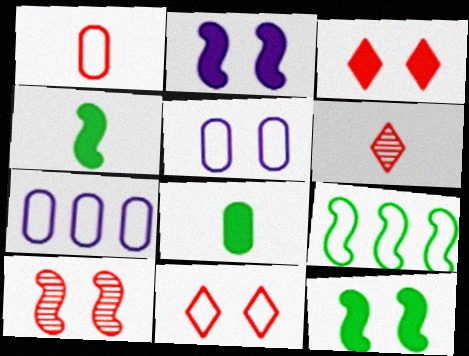[[6, 7, 12]]